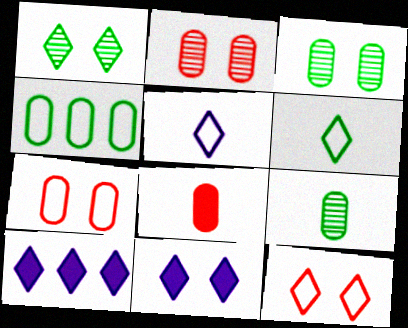[[1, 11, 12]]